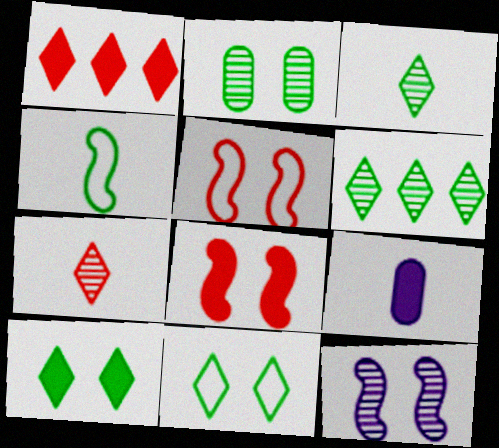[[4, 7, 9], 
[5, 6, 9]]